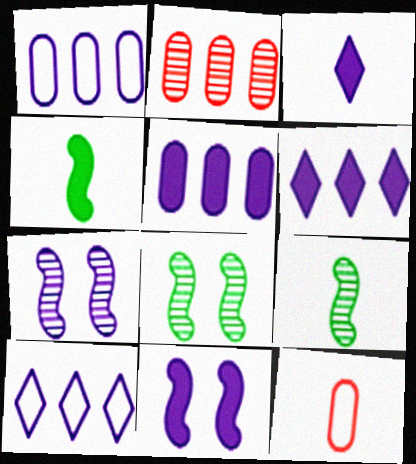[[1, 3, 7], 
[3, 5, 11], 
[3, 9, 12], 
[6, 8, 12]]